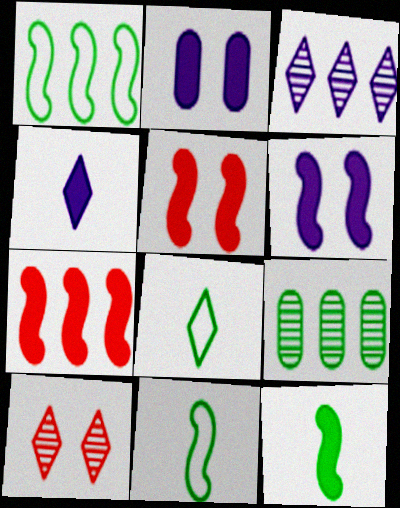[[6, 7, 12]]